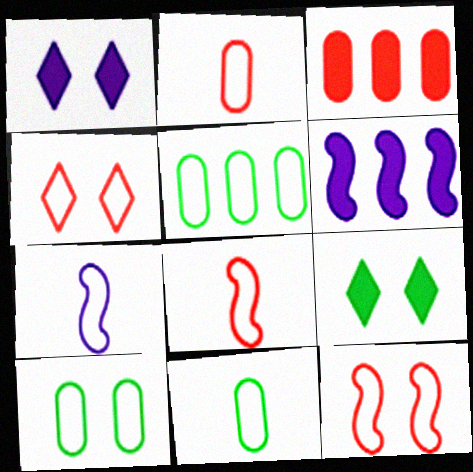[[4, 5, 7], 
[5, 10, 11]]